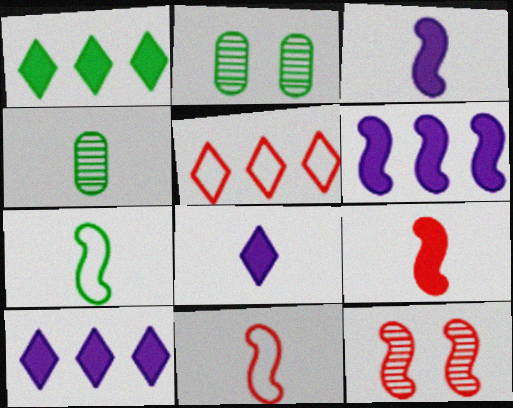[[1, 2, 7], 
[2, 3, 5], 
[2, 10, 11], 
[4, 8, 11], 
[6, 7, 12]]